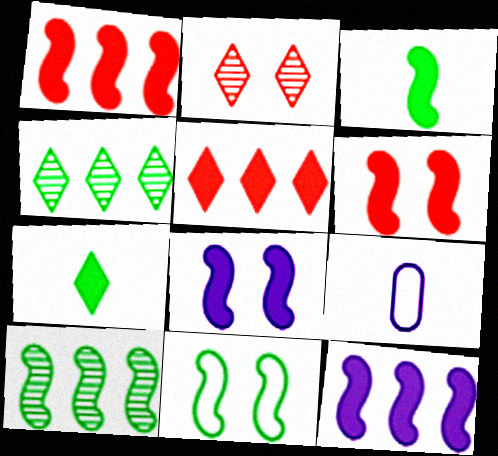[[1, 3, 8], 
[3, 6, 12], 
[3, 10, 11], 
[4, 6, 9]]